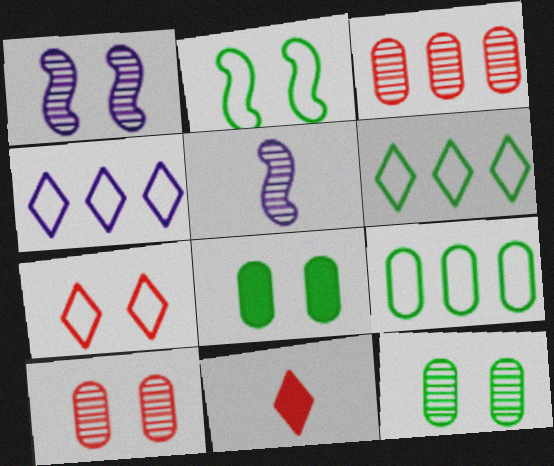[[1, 7, 8], 
[1, 9, 11]]